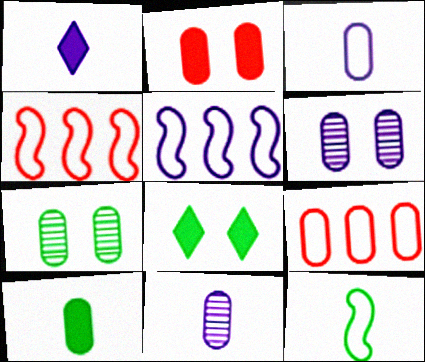[[1, 4, 7], 
[1, 5, 6], 
[4, 8, 11], 
[6, 9, 10]]